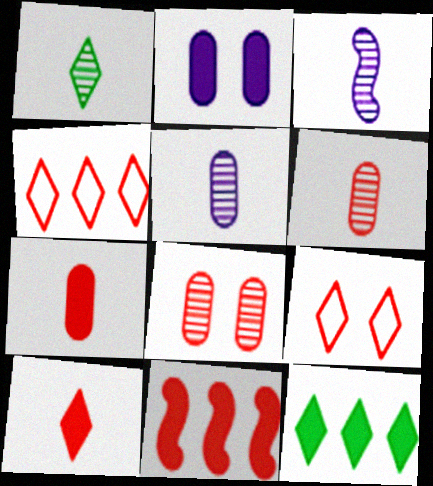[[1, 3, 6], 
[6, 9, 11]]